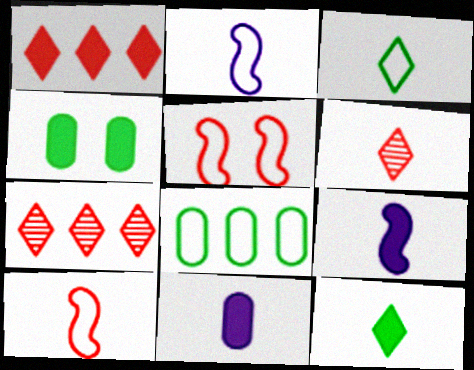[[1, 4, 9], 
[2, 4, 7]]